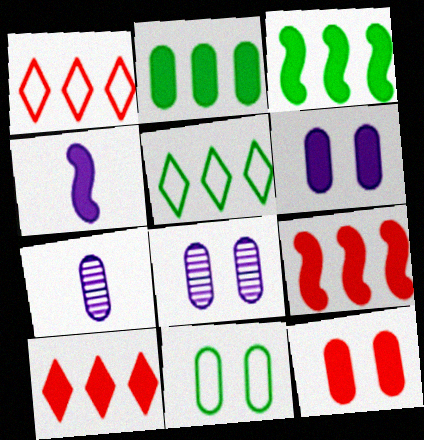[[8, 11, 12]]